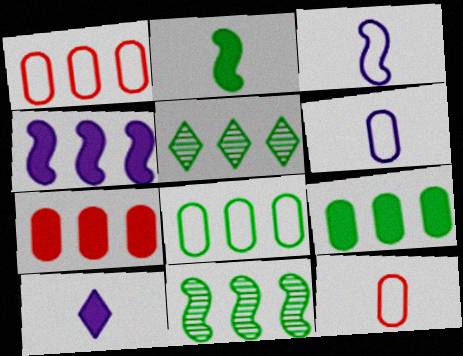[[1, 4, 5]]